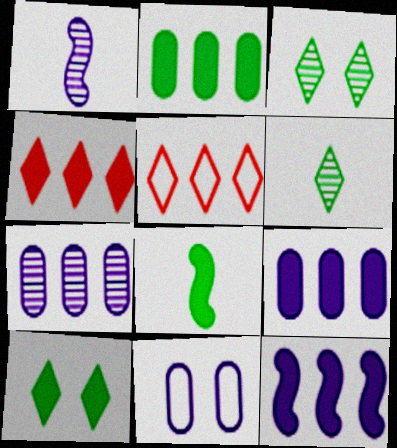[[2, 4, 12], 
[2, 8, 10]]